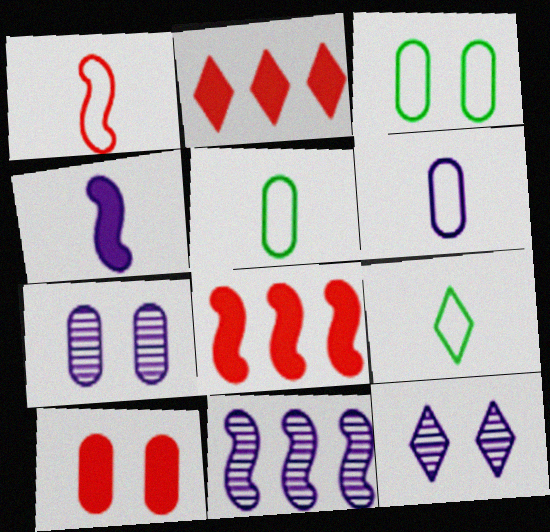[[1, 6, 9], 
[2, 9, 12], 
[3, 7, 10], 
[5, 8, 12], 
[7, 8, 9], 
[9, 10, 11]]